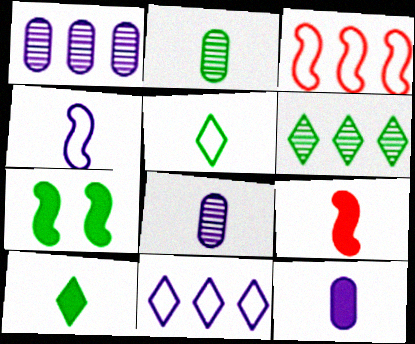[[5, 8, 9], 
[9, 10, 12]]